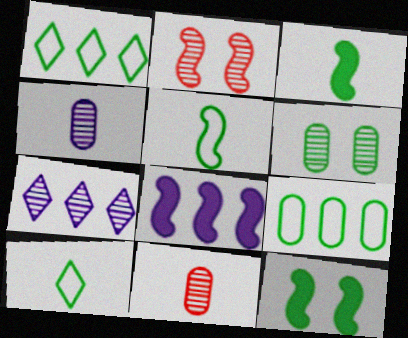[[1, 3, 6], 
[2, 5, 8]]